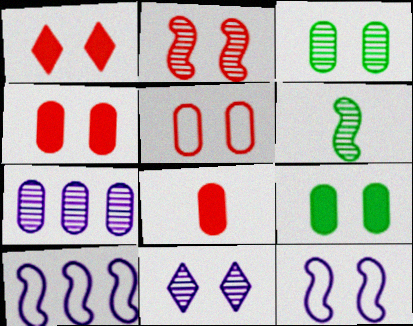[[1, 2, 5], 
[1, 3, 12], 
[2, 3, 11]]